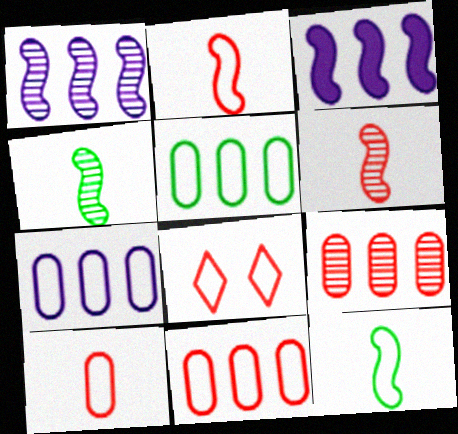[[2, 8, 11], 
[5, 7, 11], 
[7, 8, 12]]